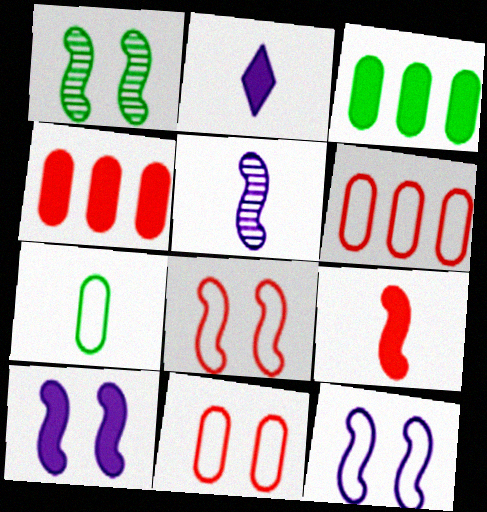[[1, 2, 6], 
[1, 8, 10]]